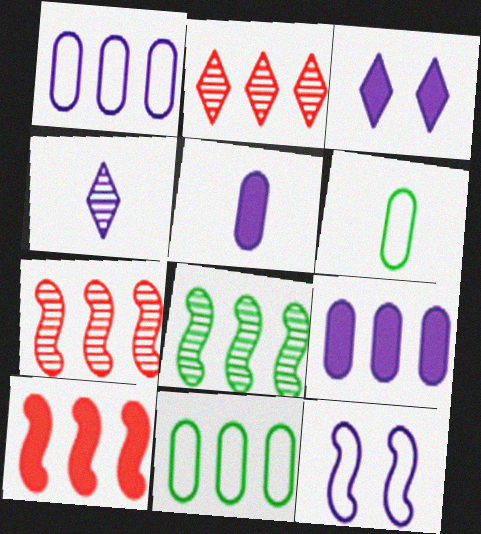[[3, 6, 7], 
[4, 9, 12]]